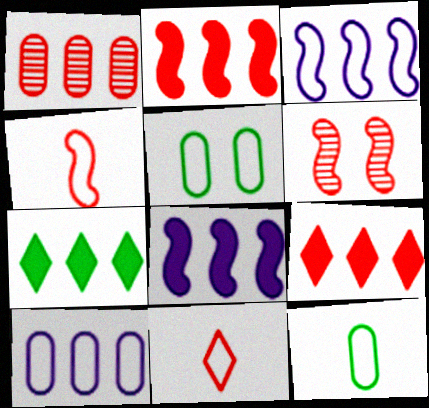[[1, 3, 7], 
[2, 4, 6], 
[3, 5, 11]]